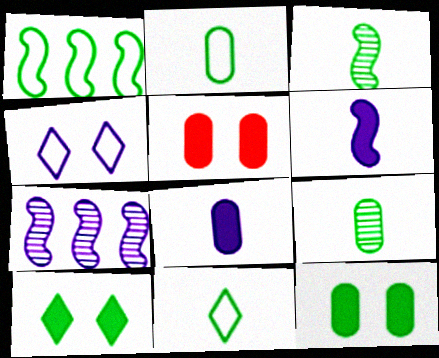[[1, 9, 10], 
[4, 7, 8], 
[5, 7, 11]]